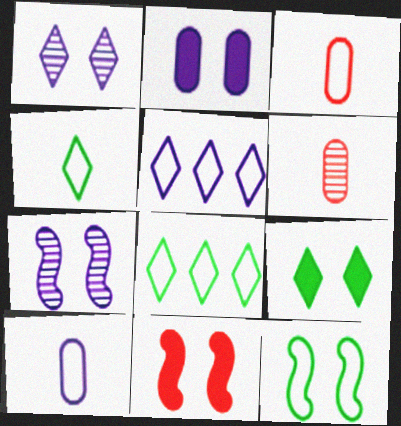[[2, 9, 11], 
[3, 5, 12], 
[7, 11, 12]]